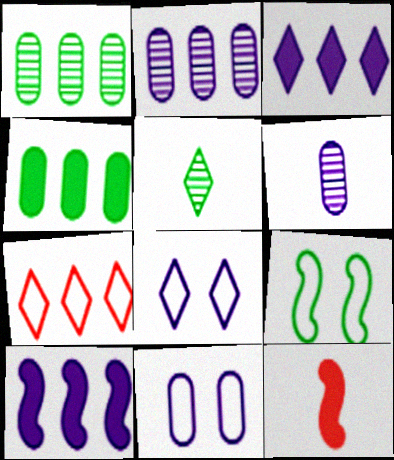[[1, 7, 10], 
[1, 8, 12], 
[4, 5, 9], 
[6, 8, 10]]